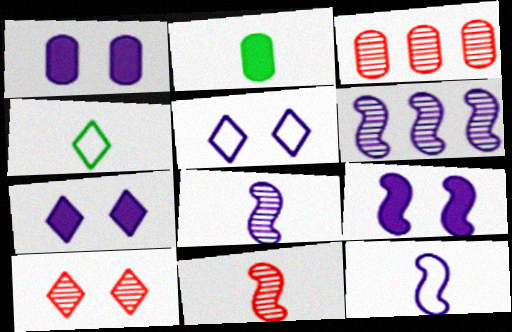[[1, 7, 9], 
[3, 4, 9], 
[3, 10, 11], 
[6, 9, 12]]